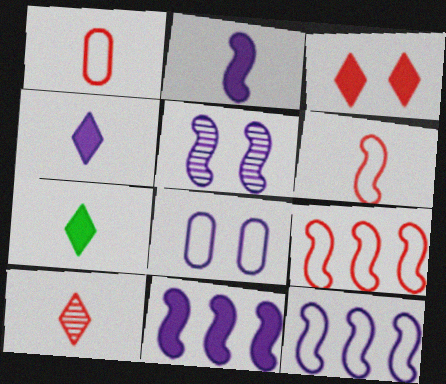[[2, 5, 12]]